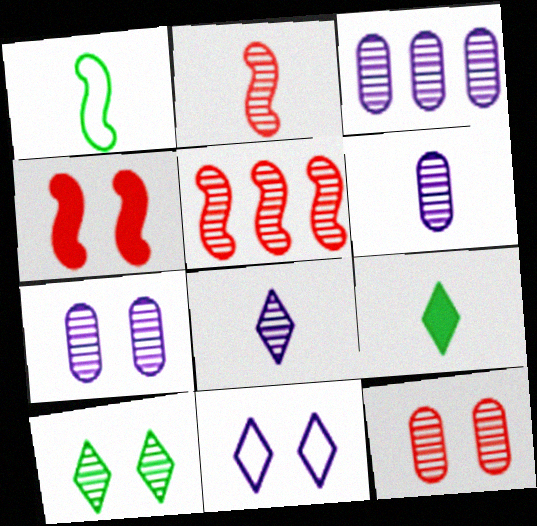[[2, 3, 10], 
[3, 6, 7], 
[5, 6, 10]]